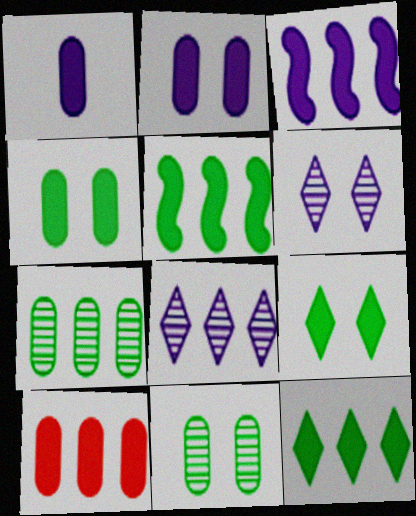[[1, 4, 10], 
[3, 10, 12]]